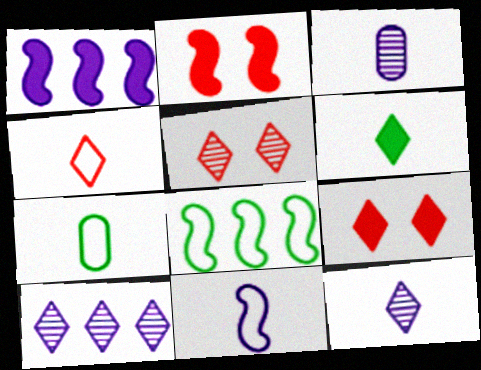[[1, 5, 7], 
[2, 7, 10], 
[3, 8, 9], 
[4, 6, 12], 
[4, 7, 11]]